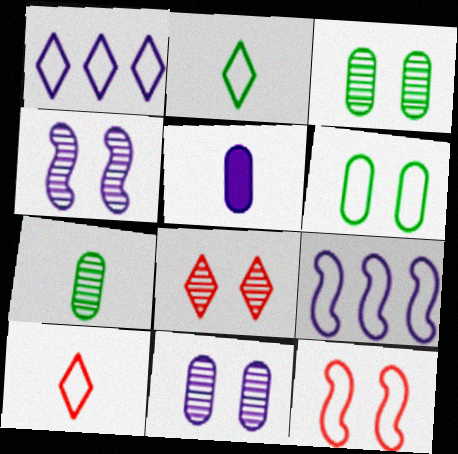[[1, 4, 5], 
[3, 4, 8], 
[6, 9, 10]]